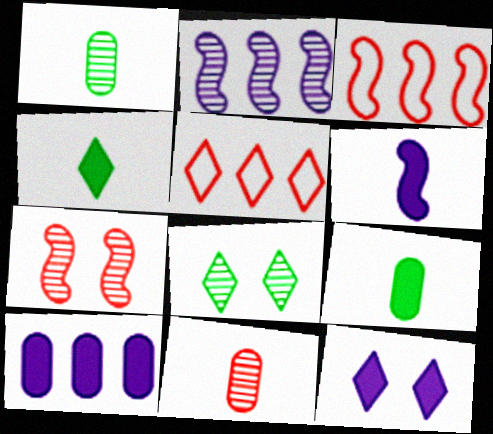[[1, 3, 12], 
[2, 8, 11], 
[6, 10, 12]]